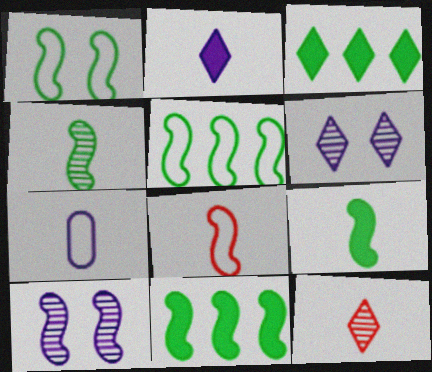[[1, 4, 11], 
[7, 9, 12], 
[8, 10, 11]]